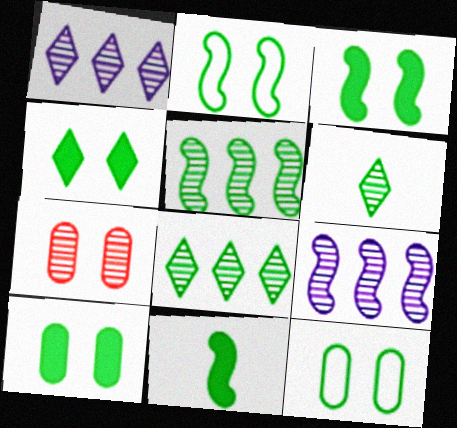[[2, 5, 11], 
[3, 4, 10], 
[6, 7, 9], 
[8, 11, 12]]